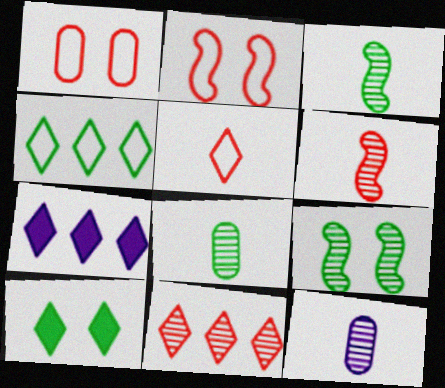[[1, 3, 7], 
[2, 7, 8], 
[4, 7, 11], 
[9, 11, 12]]